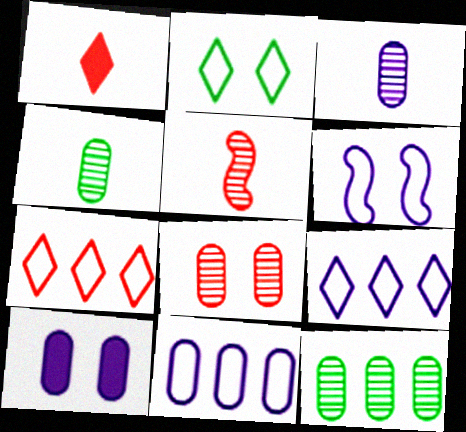[[1, 6, 12], 
[3, 8, 12], 
[3, 10, 11]]